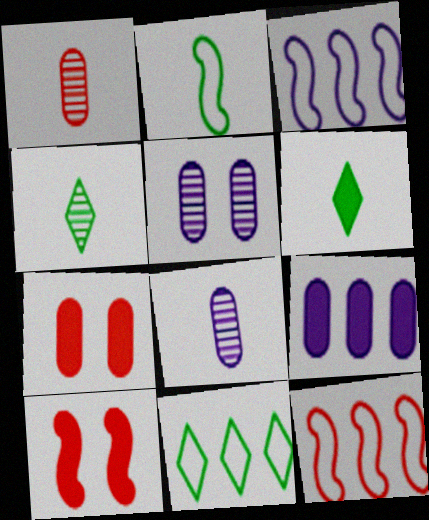[[3, 4, 7], 
[5, 6, 12], 
[6, 9, 10], 
[8, 10, 11]]